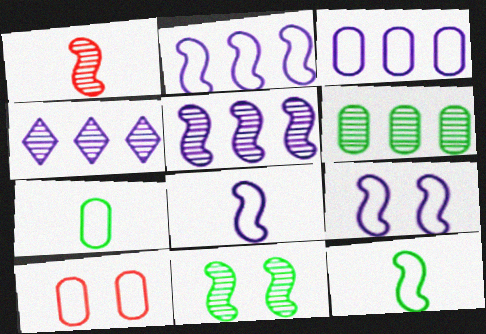[[1, 5, 11], 
[2, 8, 9], 
[3, 7, 10]]